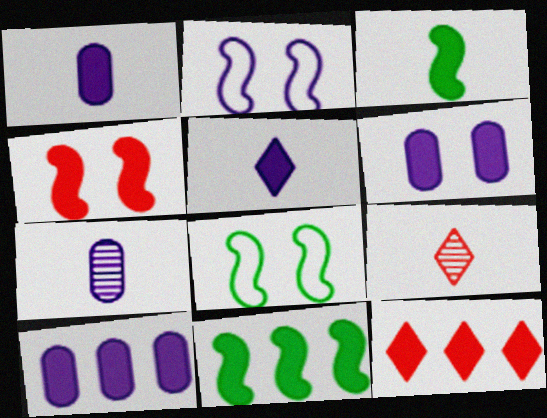[[1, 6, 10], 
[3, 6, 12], 
[7, 8, 12], 
[8, 9, 10], 
[10, 11, 12]]